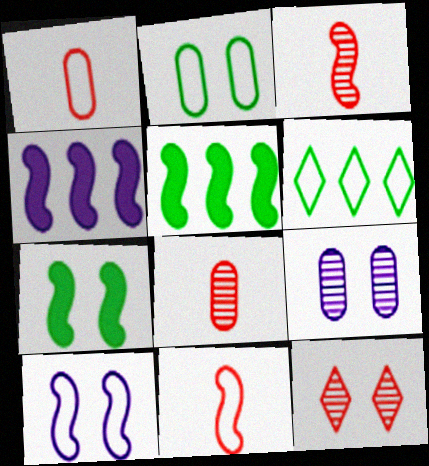[[1, 6, 10], 
[3, 5, 10]]